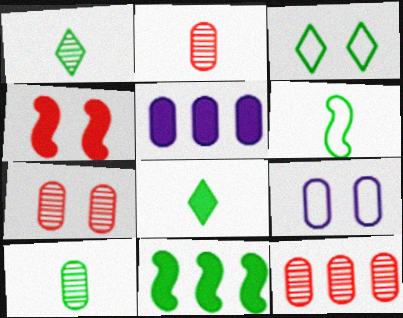[[2, 7, 12], 
[3, 10, 11], 
[4, 5, 8], 
[6, 8, 10]]